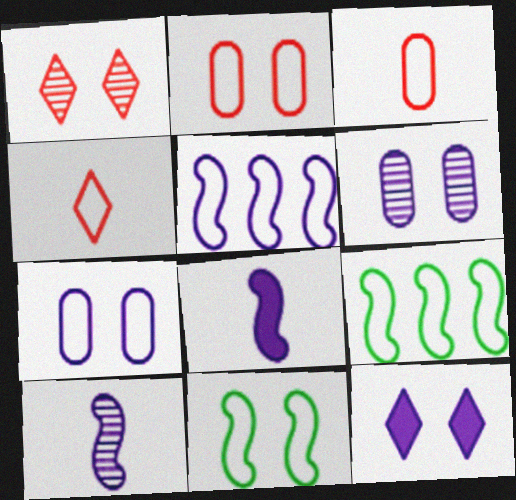[[4, 7, 9]]